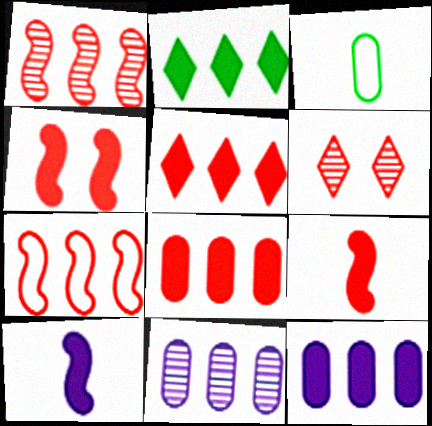[[2, 7, 11]]